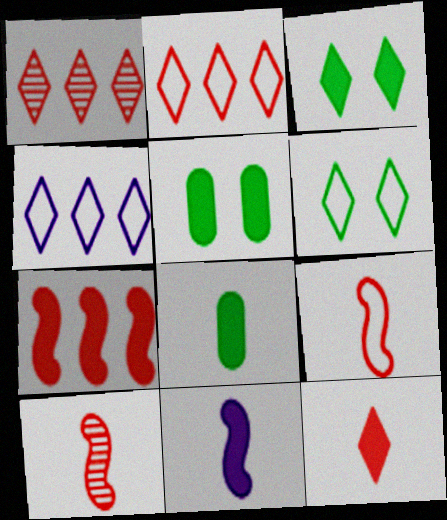[[4, 5, 10], 
[8, 11, 12]]